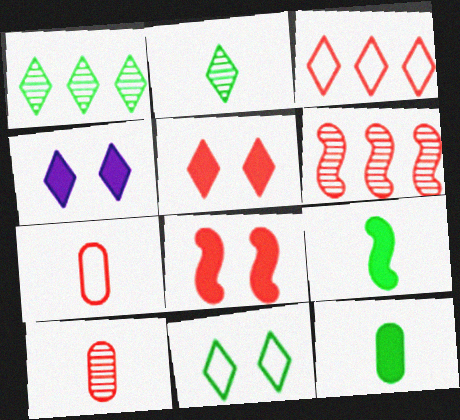[[2, 3, 4], 
[3, 8, 10], 
[5, 6, 7]]